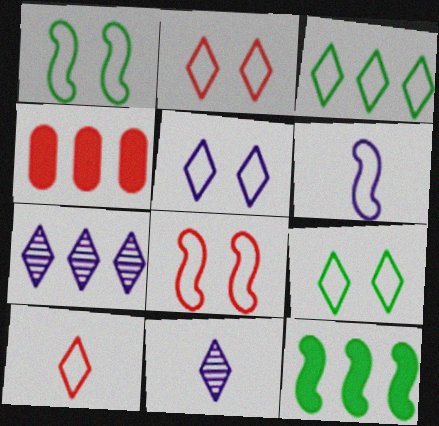[[1, 4, 11], 
[2, 5, 9], 
[3, 5, 10]]